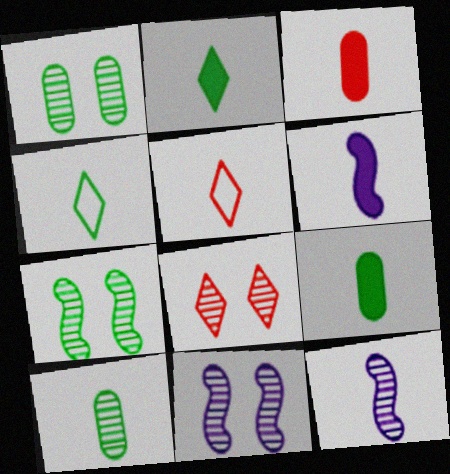[[1, 8, 11], 
[2, 3, 6], 
[3, 4, 12], 
[5, 6, 10], 
[5, 9, 12]]